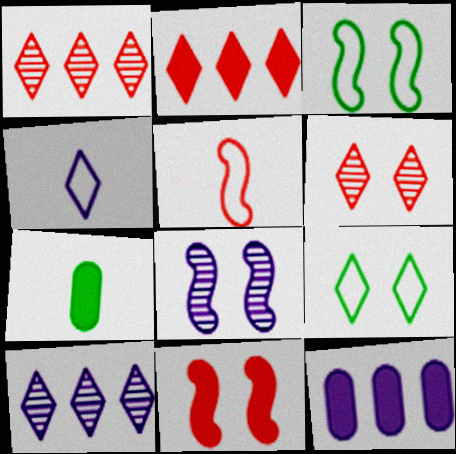[[3, 8, 11], 
[4, 8, 12]]